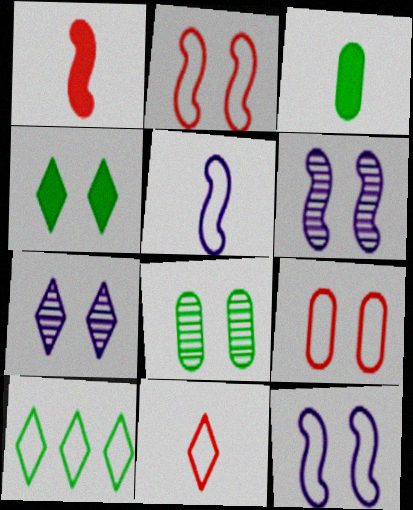[[4, 6, 9], 
[5, 9, 10]]